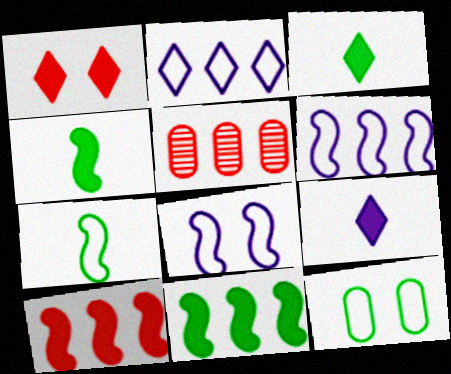[[2, 5, 11], 
[3, 5, 8]]